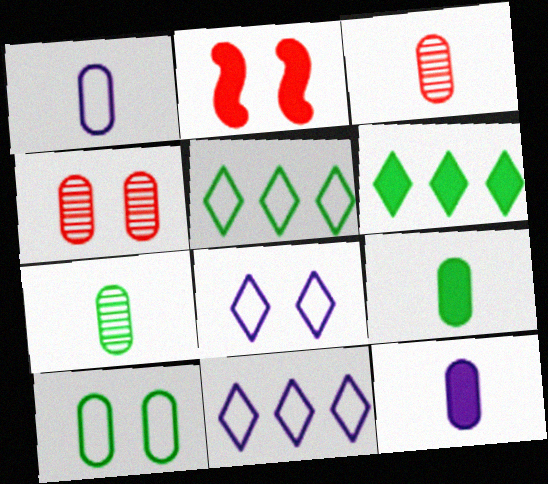[[1, 3, 9], 
[2, 6, 12], 
[2, 7, 11]]